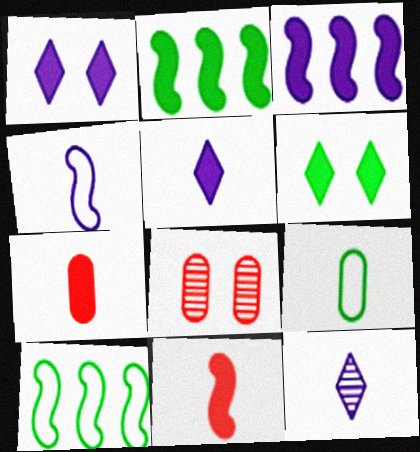[[1, 2, 7], 
[3, 6, 7], 
[5, 8, 10], 
[9, 11, 12]]